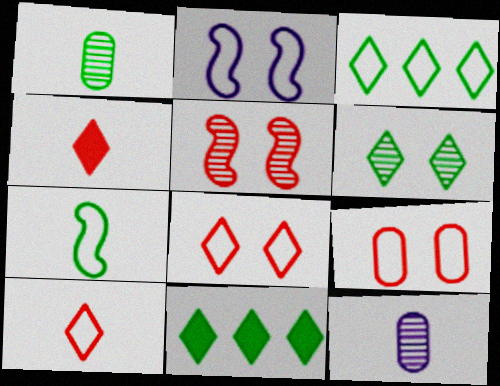[[4, 7, 12]]